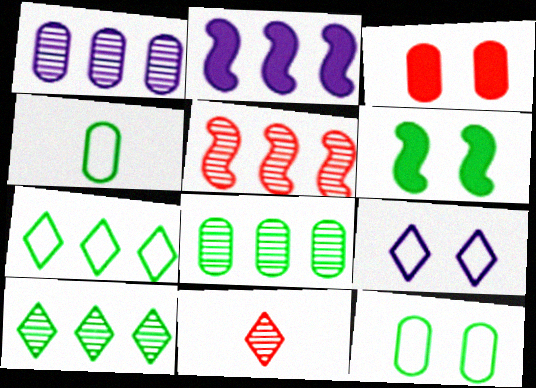[[1, 3, 4], 
[1, 5, 10], 
[2, 11, 12], 
[4, 6, 10]]